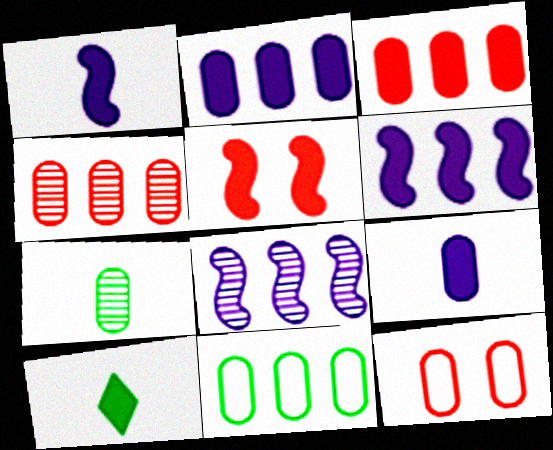[[2, 4, 11], 
[2, 5, 10], 
[2, 7, 12], 
[8, 10, 12]]